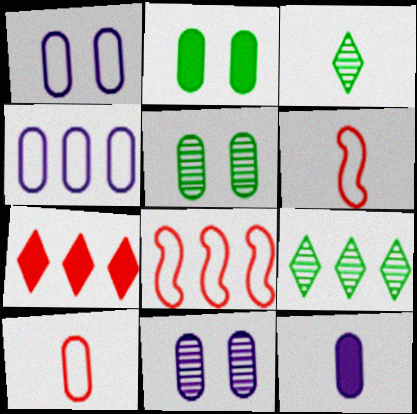[[3, 6, 12], 
[4, 11, 12]]